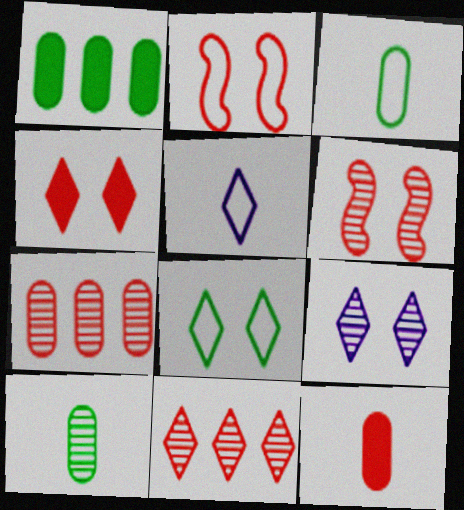[[1, 5, 6], 
[2, 11, 12], 
[4, 8, 9]]